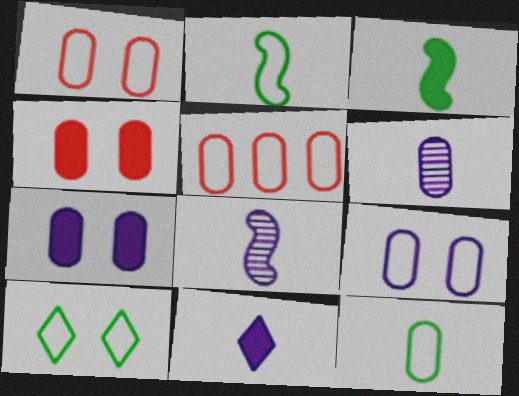[[5, 9, 12]]